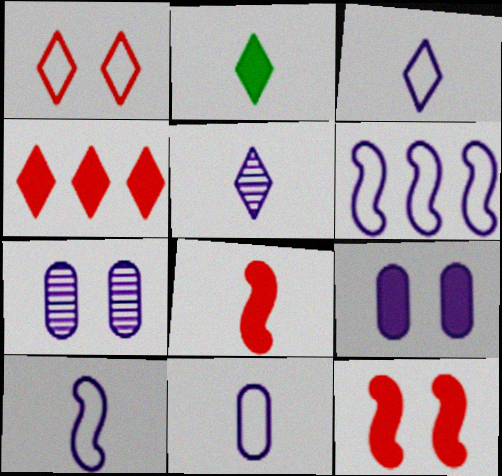[[3, 10, 11], 
[5, 6, 9]]